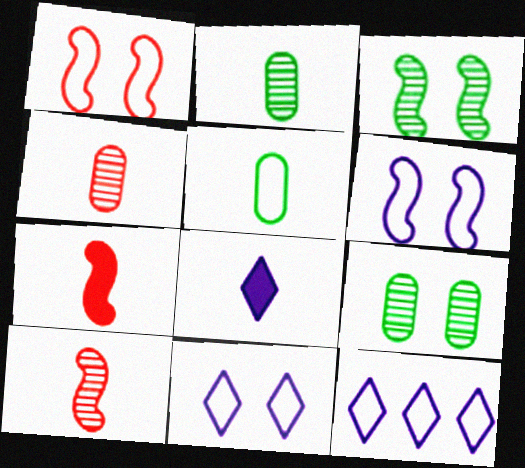[[1, 5, 12], 
[5, 8, 10], 
[7, 9, 12]]